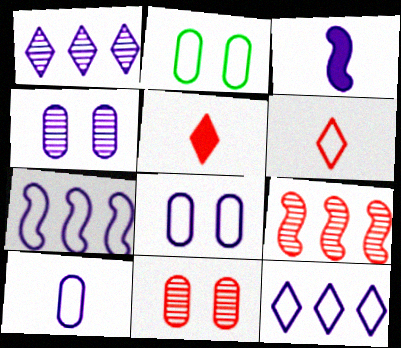[[1, 3, 8], 
[2, 6, 7], 
[3, 4, 12]]